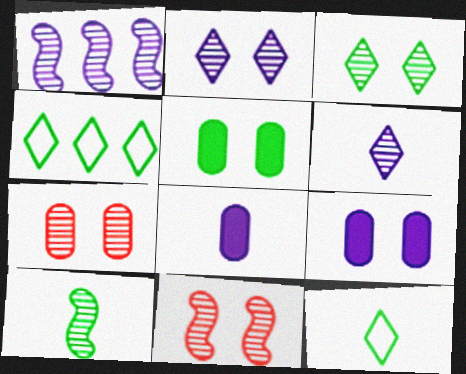[[1, 10, 11], 
[4, 5, 10], 
[4, 8, 11]]